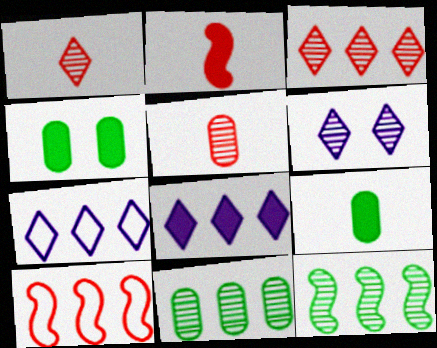[[2, 4, 8], 
[5, 6, 12], 
[6, 9, 10], 
[8, 10, 11]]